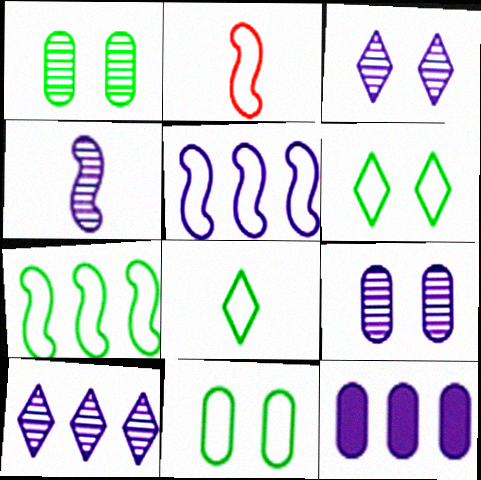[[4, 9, 10], 
[5, 10, 12], 
[7, 8, 11]]